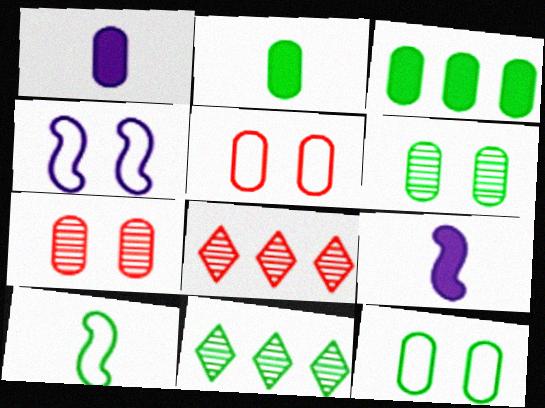[[2, 4, 8], 
[5, 9, 11], 
[8, 9, 12]]